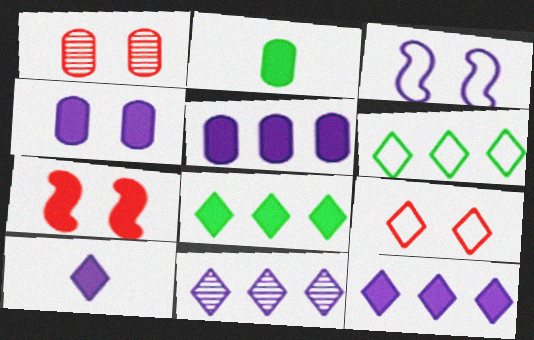[[1, 7, 9], 
[2, 7, 12]]